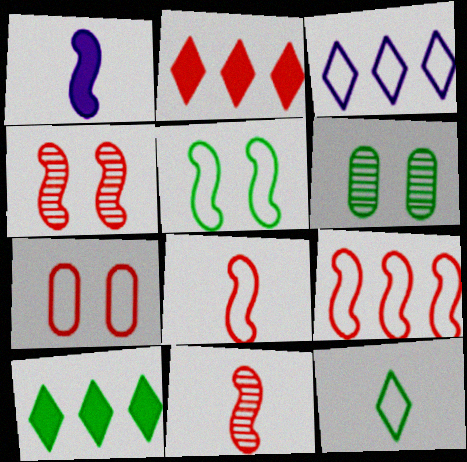[[2, 7, 11]]